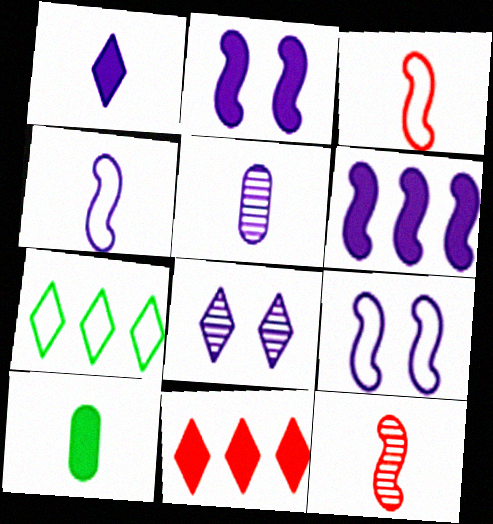[[1, 4, 5], 
[2, 10, 11]]